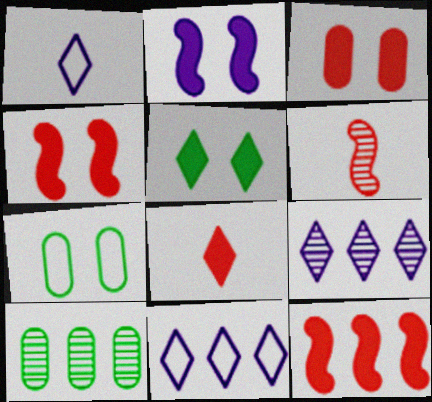[[1, 4, 10], 
[2, 3, 5], 
[3, 8, 12], 
[10, 11, 12]]